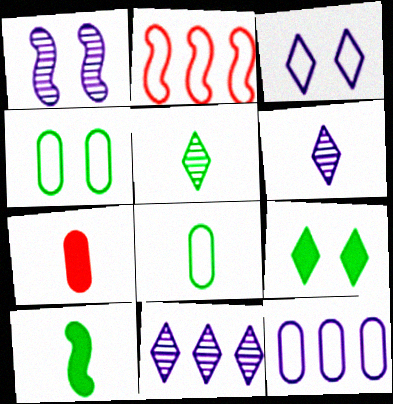[[1, 2, 10], 
[2, 3, 8], 
[5, 8, 10]]